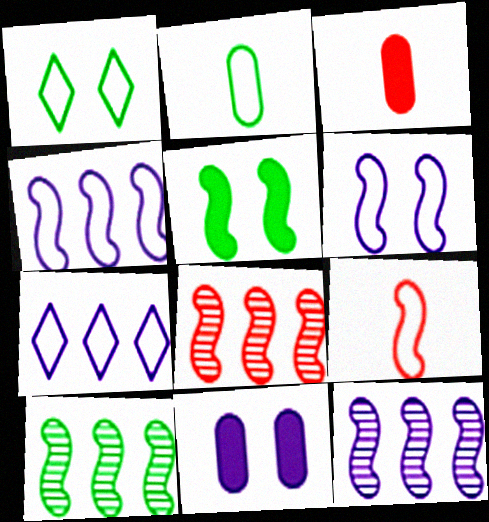[[1, 3, 12], 
[5, 9, 12], 
[8, 10, 12]]